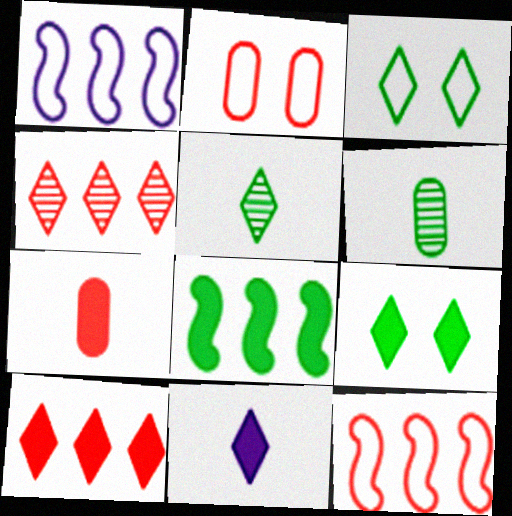[[3, 4, 11], 
[3, 6, 8], 
[9, 10, 11]]